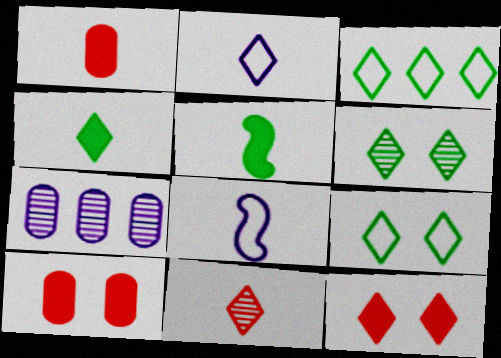[[2, 4, 11], 
[3, 4, 6]]